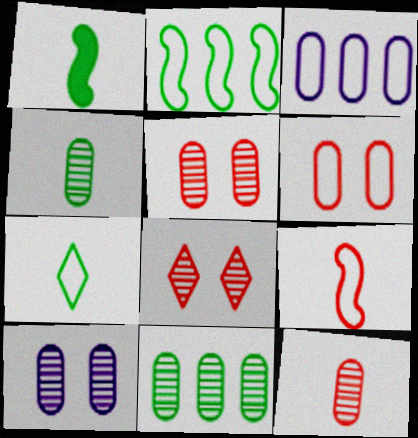[[1, 3, 8], 
[1, 4, 7], 
[10, 11, 12]]